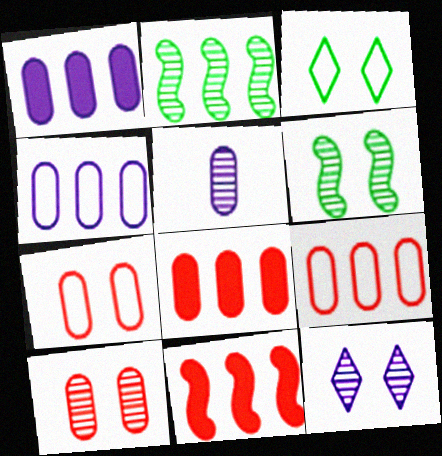[[3, 5, 11], 
[6, 10, 12]]